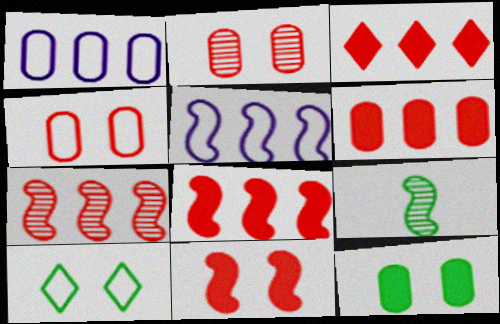[[3, 6, 8], 
[5, 9, 11]]